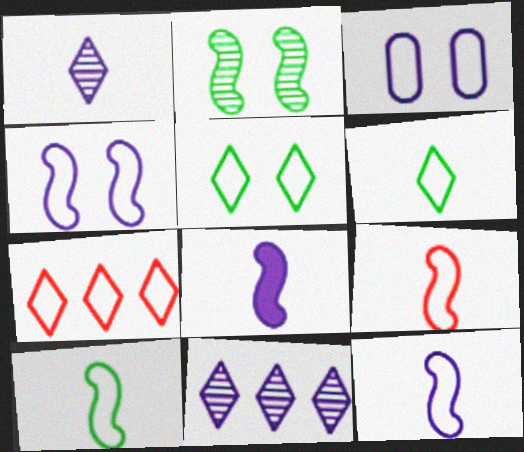[[3, 7, 10], 
[3, 8, 11], 
[9, 10, 12]]